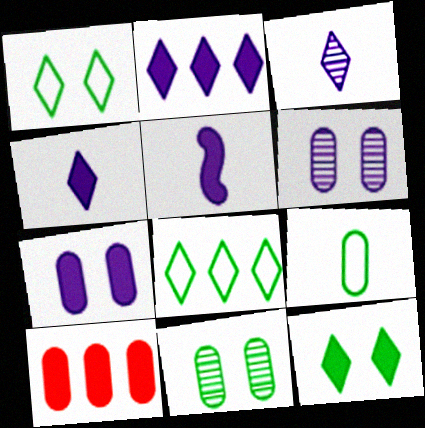[[2, 5, 7], 
[5, 10, 12], 
[6, 9, 10]]